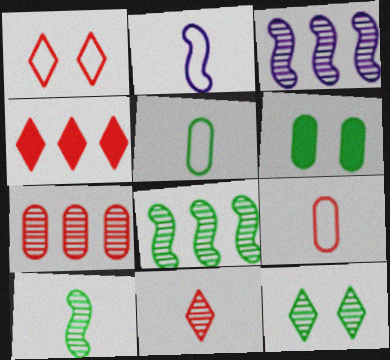[[1, 4, 11]]